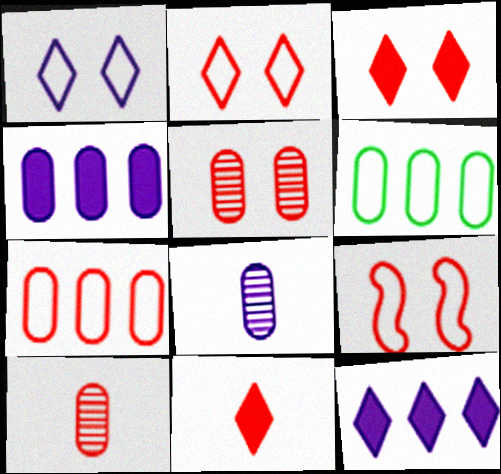[[3, 5, 9]]